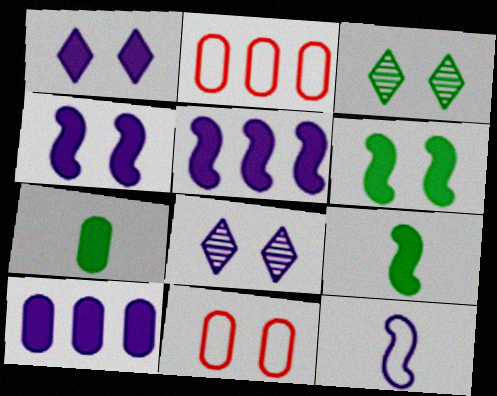[[2, 8, 9], 
[3, 4, 11], 
[6, 8, 11], 
[8, 10, 12]]